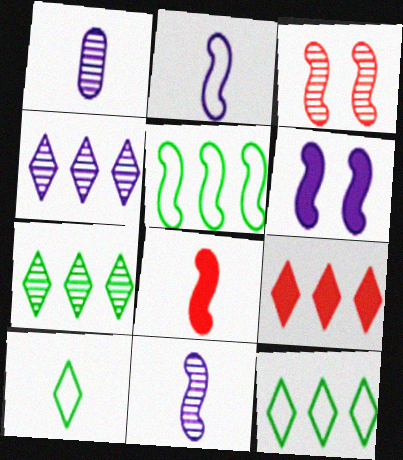[[1, 3, 7], 
[1, 8, 10], 
[4, 9, 12]]